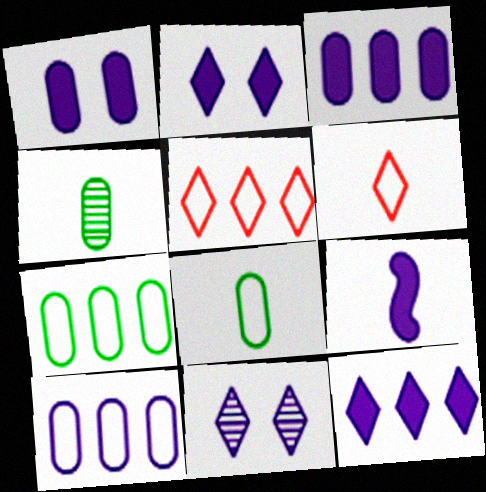[[1, 9, 12], 
[2, 3, 9], 
[4, 6, 9], 
[9, 10, 11]]